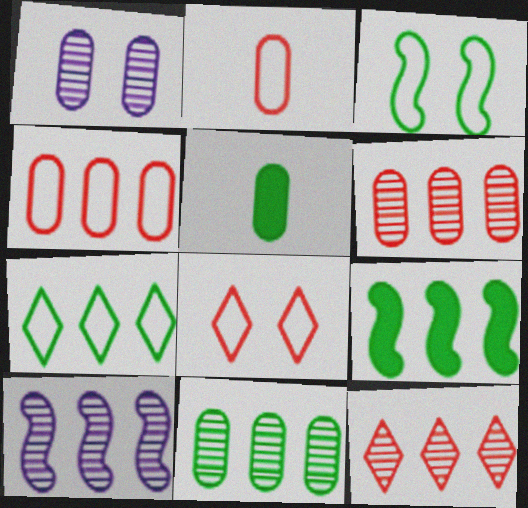[[1, 4, 5], 
[5, 8, 10], 
[7, 9, 11], 
[10, 11, 12]]